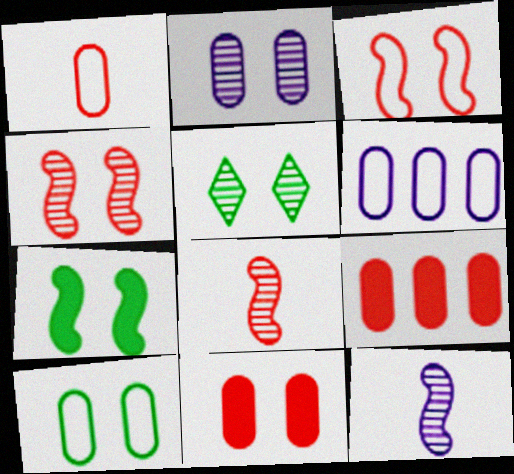[[1, 6, 10], 
[2, 4, 5], 
[2, 10, 11], 
[5, 7, 10]]